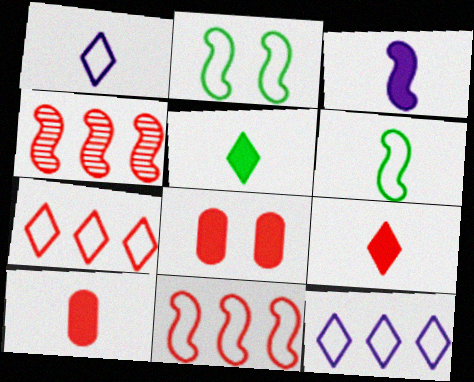[[2, 3, 4], 
[3, 5, 10]]